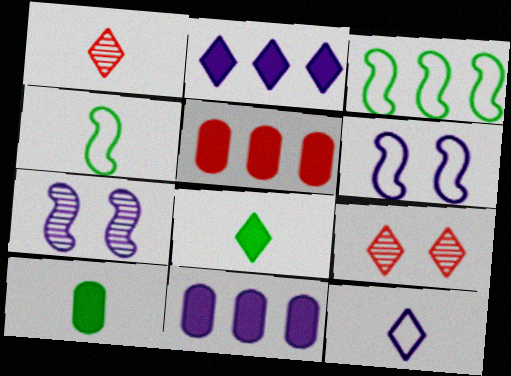[[1, 8, 12], 
[4, 9, 11], 
[7, 11, 12]]